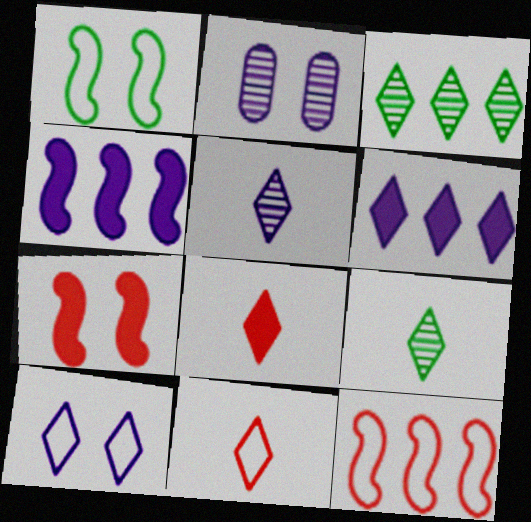[[3, 8, 10], 
[5, 6, 10]]